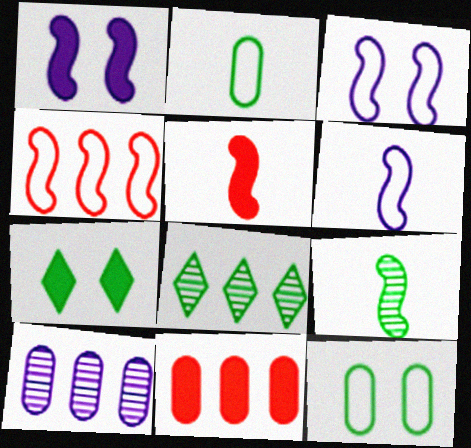[[1, 4, 9], 
[5, 6, 9]]